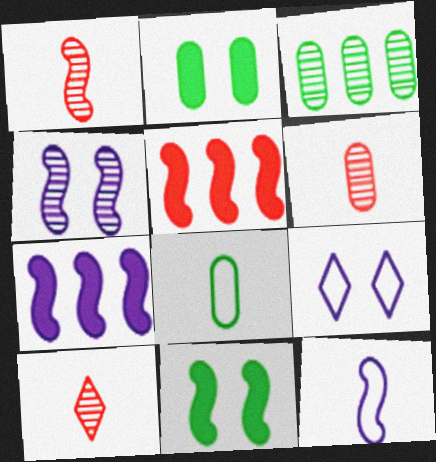[[1, 6, 10], 
[2, 3, 8], 
[3, 4, 10], 
[4, 7, 12]]